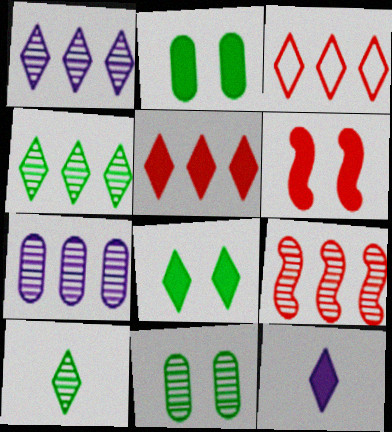[[4, 7, 9], 
[5, 8, 12]]